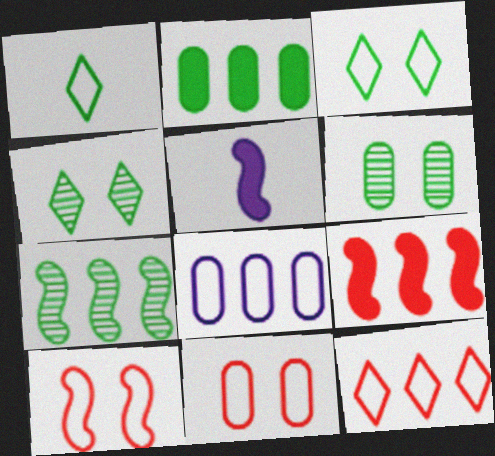[[1, 8, 10], 
[5, 6, 12], 
[5, 7, 10]]